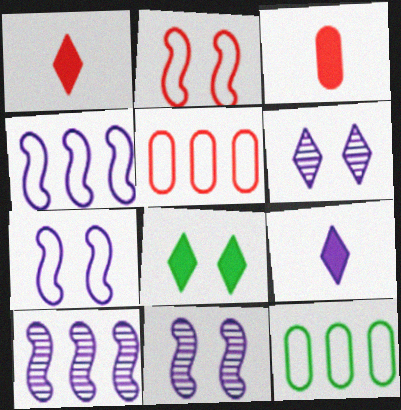[[1, 11, 12]]